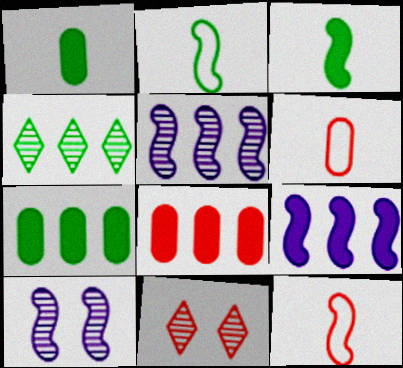[[8, 11, 12]]